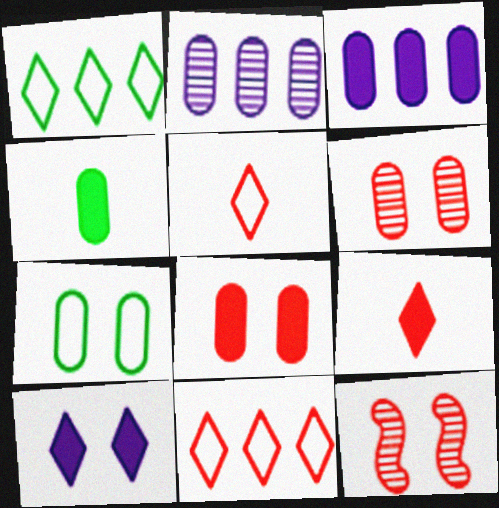[[3, 4, 8], 
[7, 10, 12]]